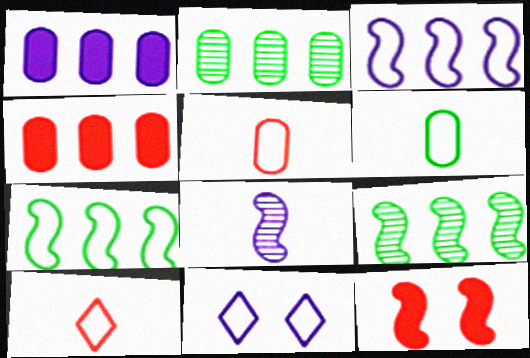[[1, 8, 11], 
[5, 7, 11], 
[7, 8, 12]]